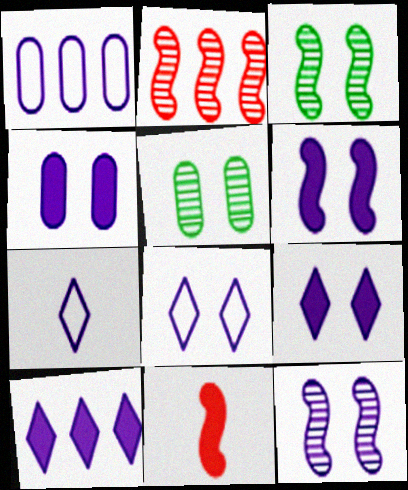[[4, 6, 9], 
[4, 8, 12]]